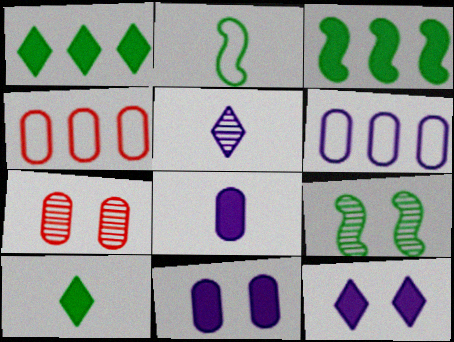[[2, 3, 9]]